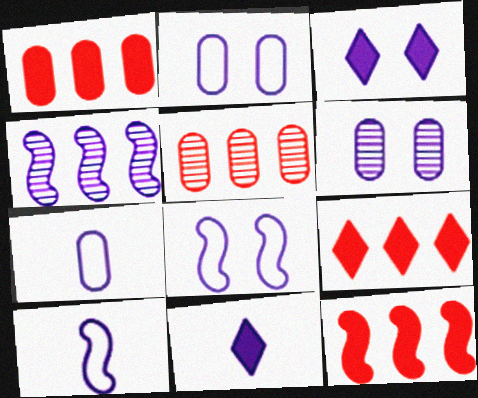[[1, 9, 12], 
[2, 4, 11], 
[3, 4, 7], 
[3, 6, 8]]